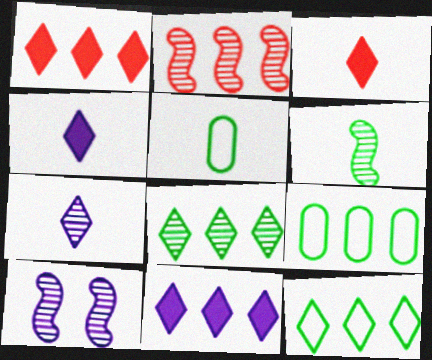[[1, 5, 10], 
[2, 6, 10], 
[2, 9, 11], 
[3, 9, 10]]